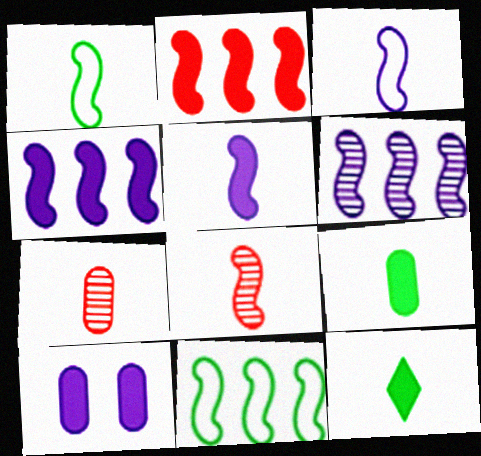[[1, 5, 8], 
[2, 6, 11], 
[2, 10, 12], 
[3, 7, 12]]